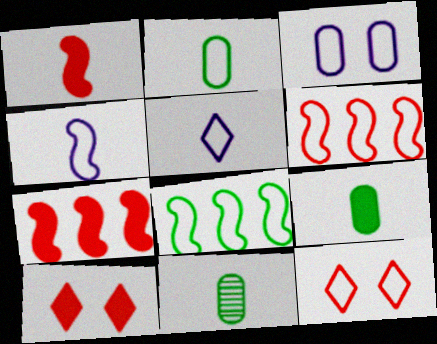[[1, 5, 11], 
[2, 9, 11]]